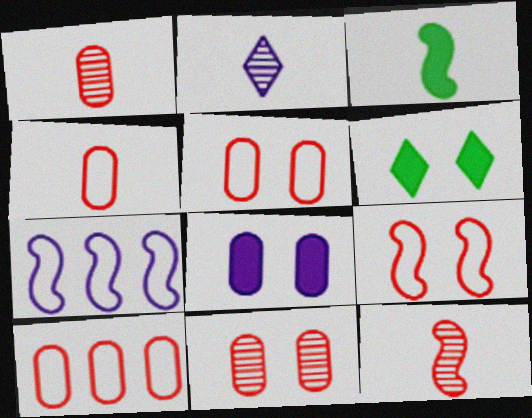[[1, 6, 7], 
[2, 3, 4], 
[2, 7, 8], 
[4, 5, 10]]